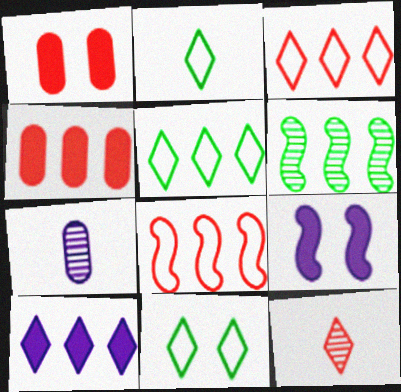[[1, 8, 12], 
[2, 5, 11], 
[10, 11, 12]]